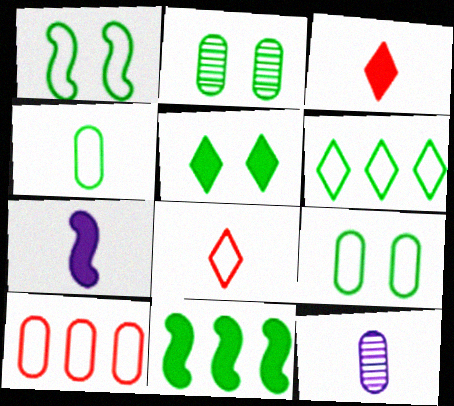[[1, 2, 5], 
[1, 4, 6]]